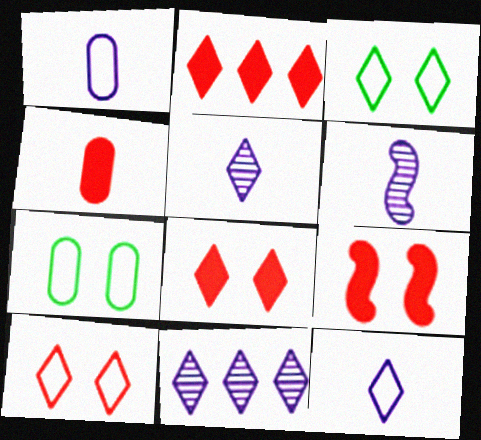[[2, 3, 5], 
[2, 4, 9], 
[2, 6, 7]]